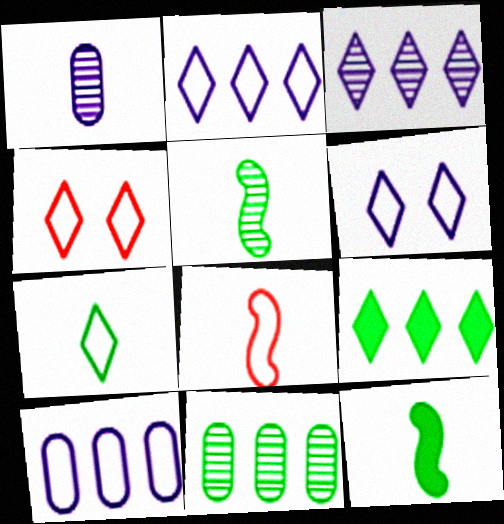[[2, 4, 7]]